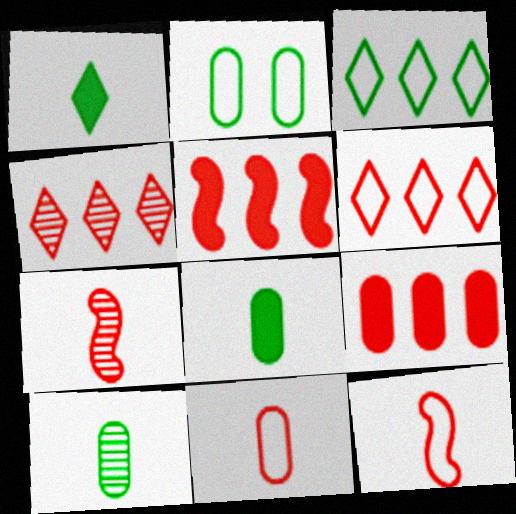[]